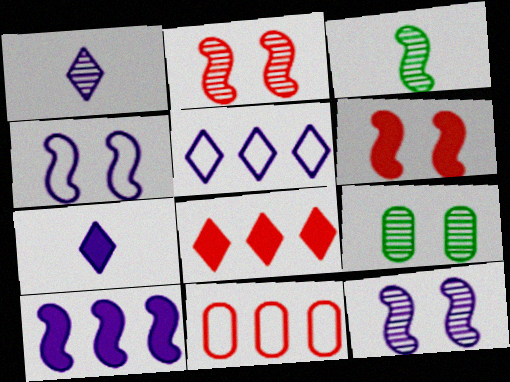[]